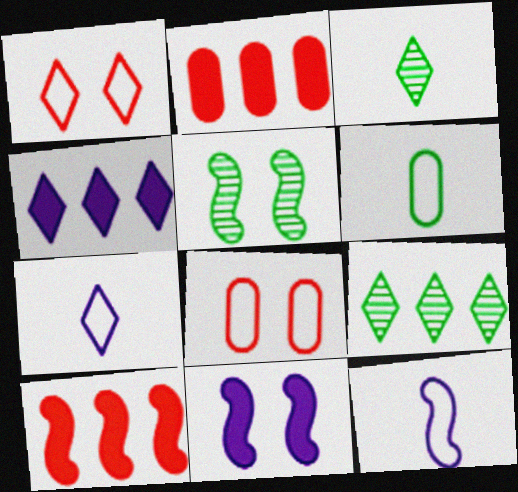[[1, 3, 4], 
[2, 5, 7], 
[5, 10, 12]]